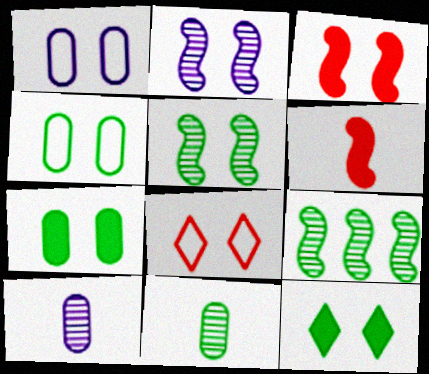[[2, 7, 8], 
[4, 5, 12]]